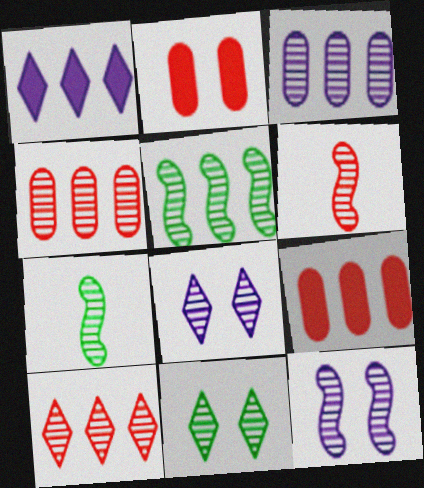[[3, 5, 10], 
[3, 6, 11], 
[4, 7, 8], 
[5, 6, 12]]